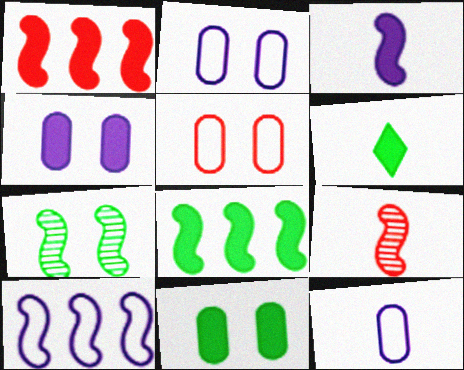[[1, 4, 6], 
[6, 8, 11], 
[6, 9, 12]]